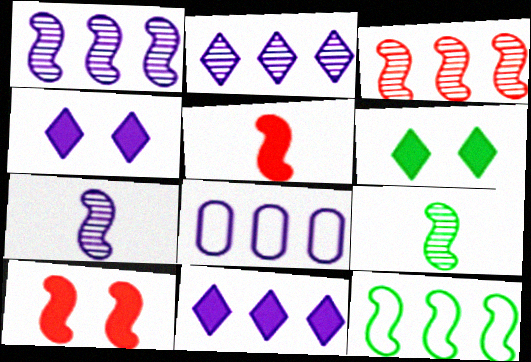[[1, 8, 11], 
[4, 7, 8], 
[7, 10, 12]]